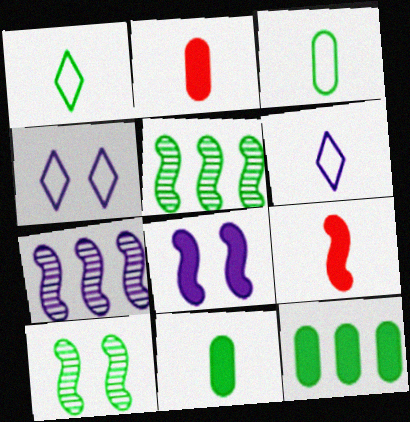[[1, 10, 12], 
[2, 4, 5]]